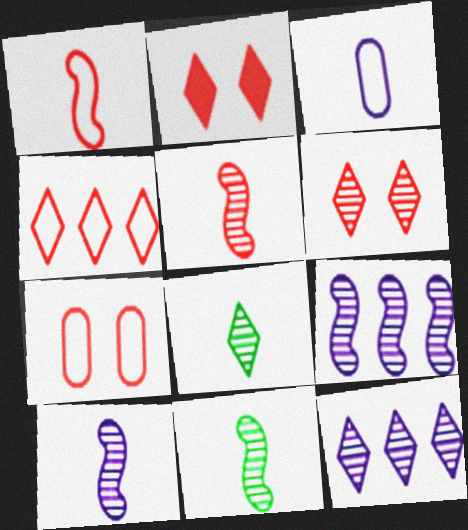[[1, 4, 7], 
[5, 10, 11], 
[6, 8, 12]]